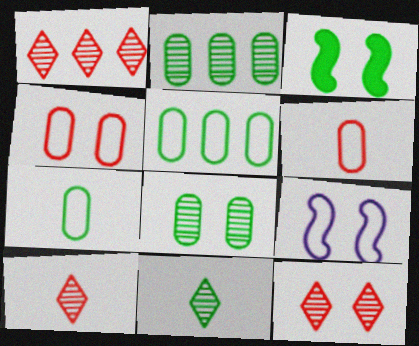[[1, 10, 12], 
[3, 5, 11]]